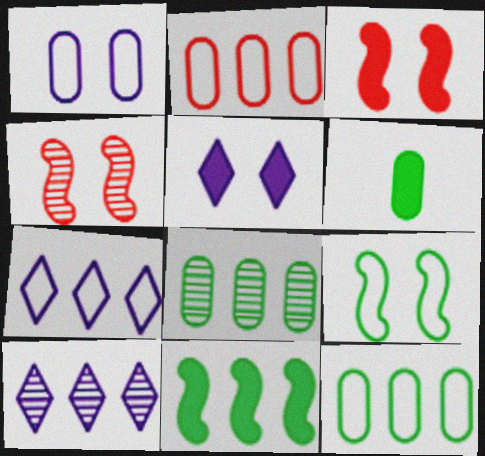[[2, 10, 11], 
[4, 6, 7]]